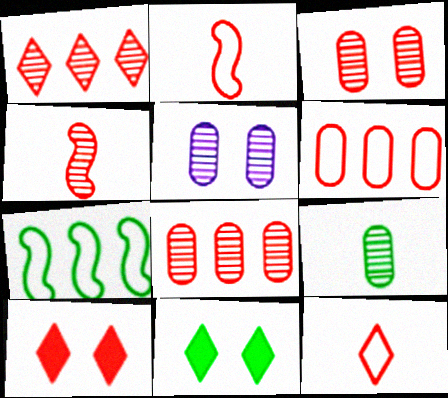[[1, 3, 4], 
[1, 10, 12], 
[2, 8, 10], 
[4, 6, 10], 
[5, 8, 9], 
[7, 9, 11]]